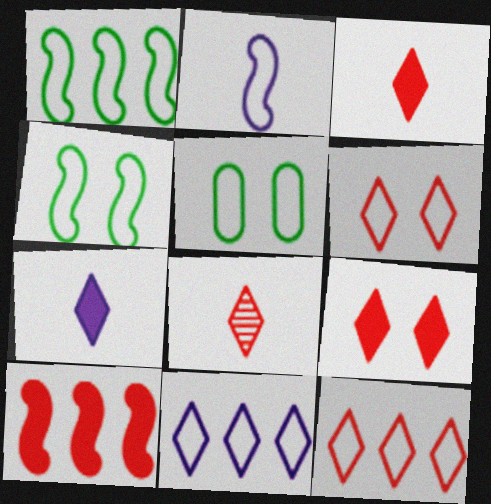[[2, 5, 12], 
[8, 9, 12]]